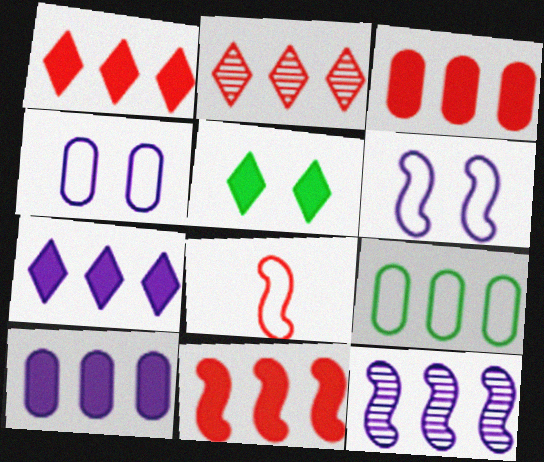[[1, 3, 11], 
[1, 9, 12]]